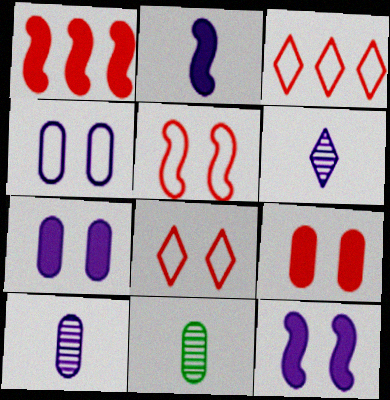[[3, 11, 12]]